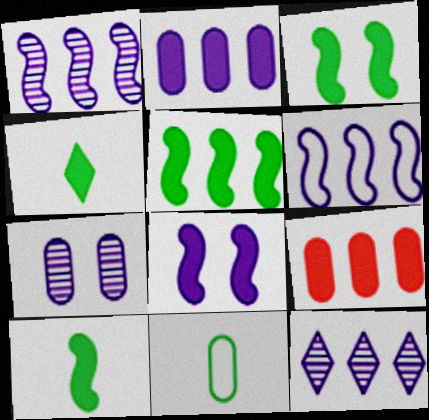[[2, 6, 12], 
[3, 5, 10], 
[4, 8, 9], 
[7, 9, 11]]